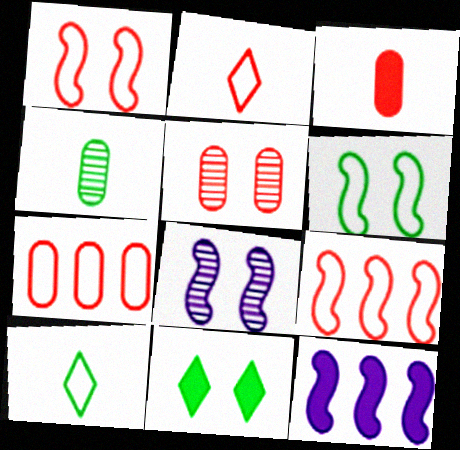[[1, 2, 7], 
[3, 5, 7], 
[3, 11, 12], 
[5, 10, 12]]